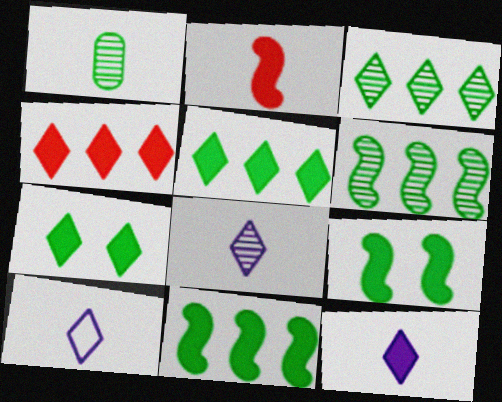[[1, 2, 10], 
[4, 7, 12], 
[8, 10, 12]]